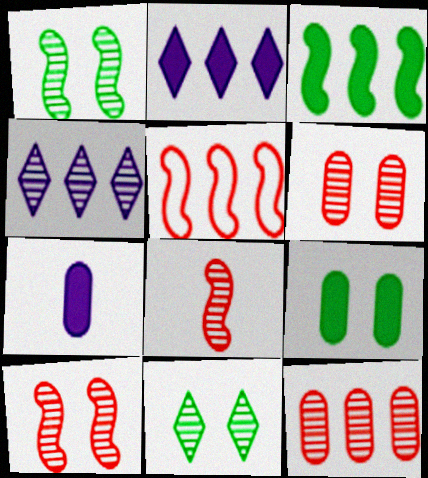[[5, 7, 11]]